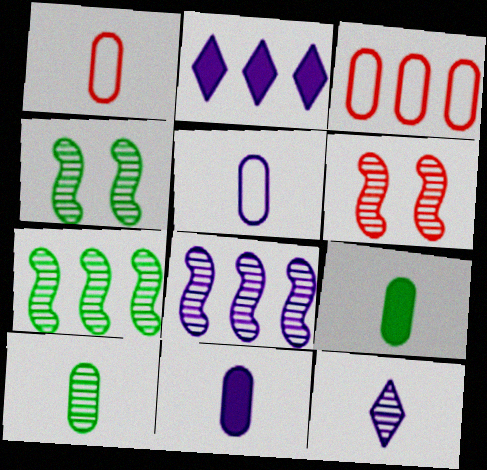[[1, 2, 4], 
[1, 10, 11], 
[2, 3, 7]]